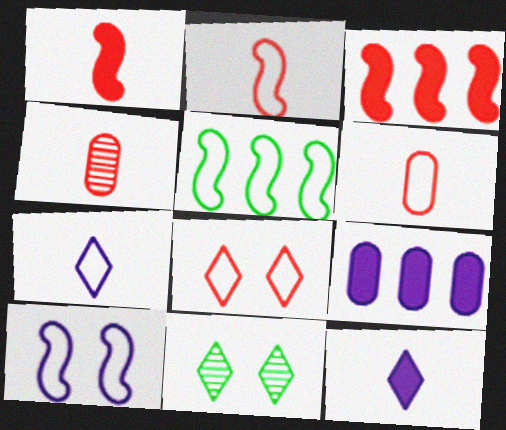[[2, 5, 10], 
[2, 9, 11], 
[3, 4, 8]]